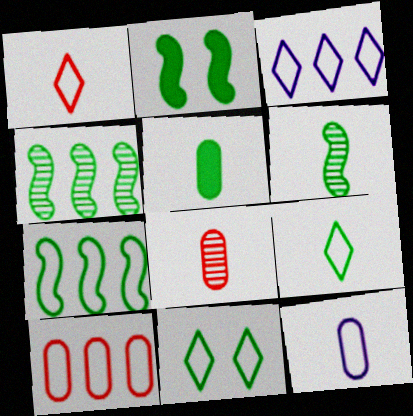[[1, 3, 11], 
[2, 3, 8], 
[2, 6, 7], 
[3, 7, 10], 
[4, 5, 11], 
[5, 6, 9], 
[5, 8, 12]]